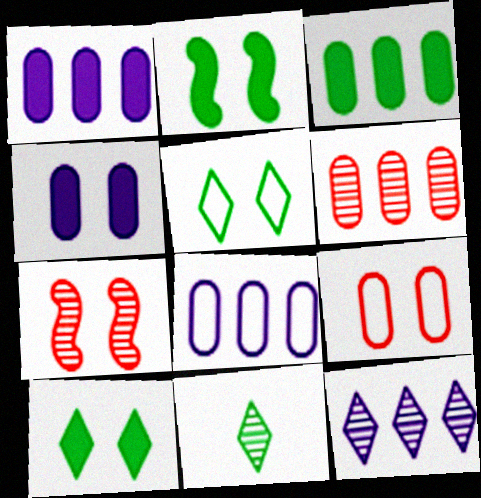[[3, 6, 8], 
[4, 5, 7]]